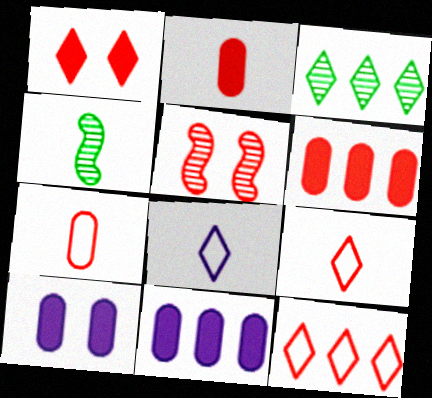[[1, 3, 8], 
[2, 4, 8], 
[2, 5, 12], 
[4, 10, 12], 
[5, 6, 9]]